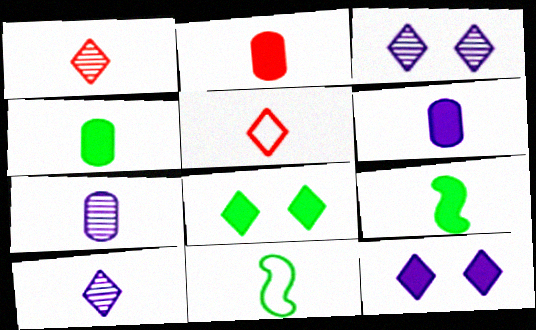[[1, 6, 11], 
[2, 4, 6], 
[2, 10, 11], 
[5, 7, 9]]